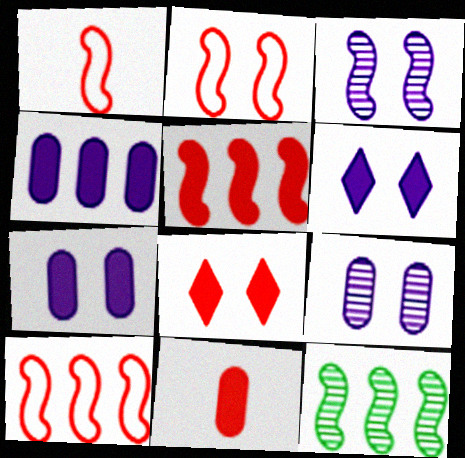[[1, 2, 10], 
[5, 8, 11]]